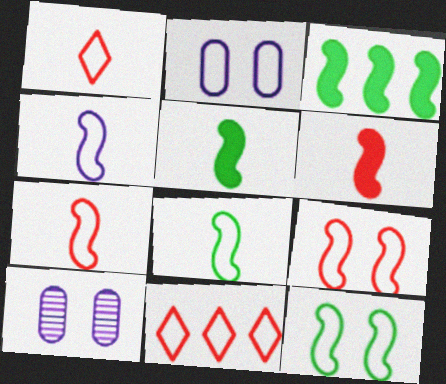[[1, 3, 10], 
[2, 8, 11], 
[4, 7, 8], 
[5, 10, 11]]